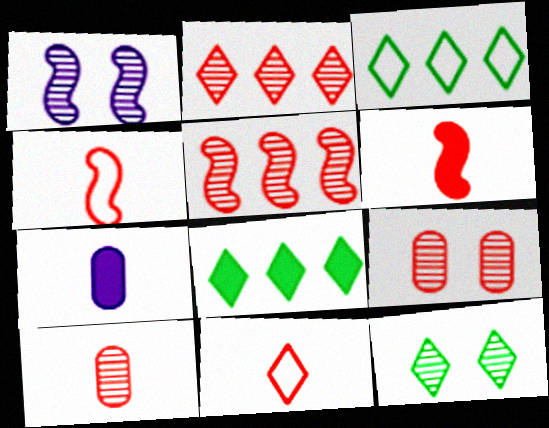[[1, 9, 12], 
[6, 10, 11]]